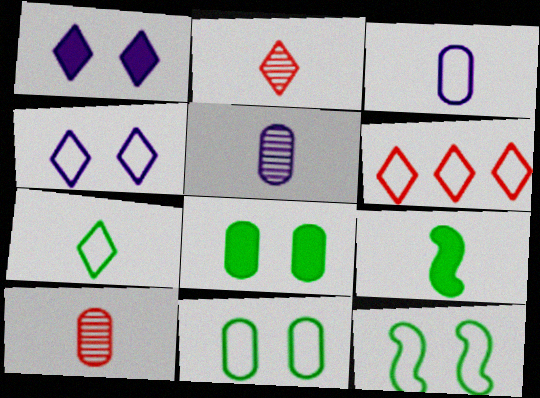[[2, 3, 9], 
[3, 6, 12], 
[4, 6, 7]]